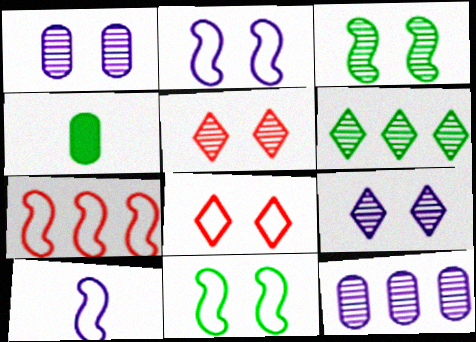[[1, 3, 5], 
[4, 6, 11], 
[4, 7, 9], 
[7, 10, 11]]